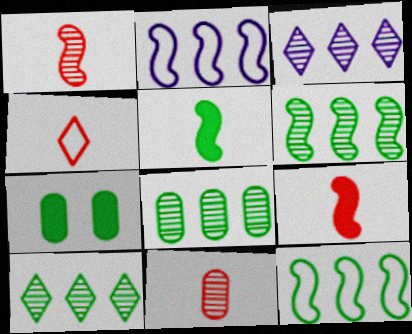[[4, 9, 11], 
[6, 8, 10]]